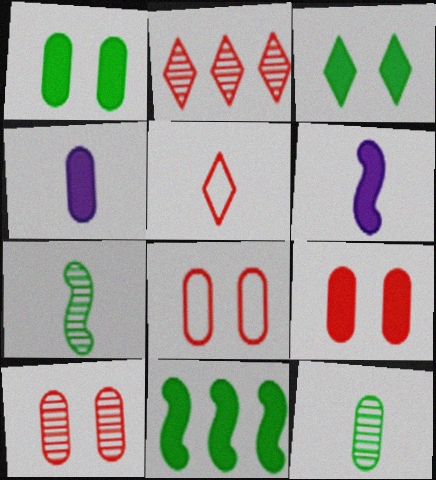[[4, 5, 7], 
[5, 6, 12], 
[8, 9, 10]]